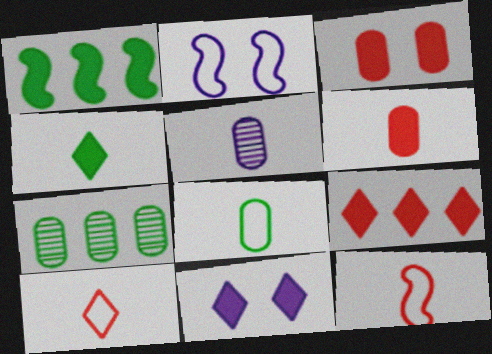[[1, 6, 11], 
[4, 5, 12], 
[4, 9, 11], 
[5, 6, 8], 
[7, 11, 12]]